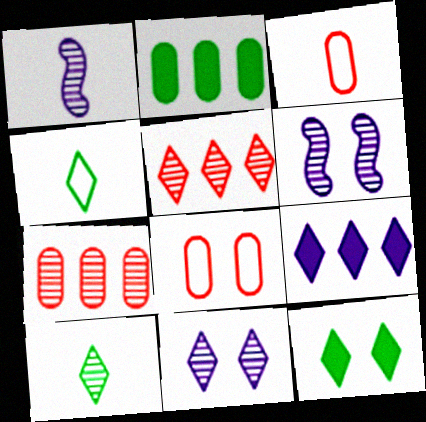[[5, 10, 11], 
[6, 7, 10], 
[6, 8, 12]]